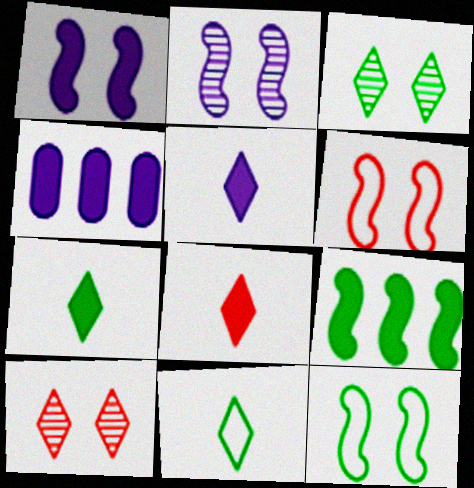[[1, 4, 5], 
[5, 7, 8]]